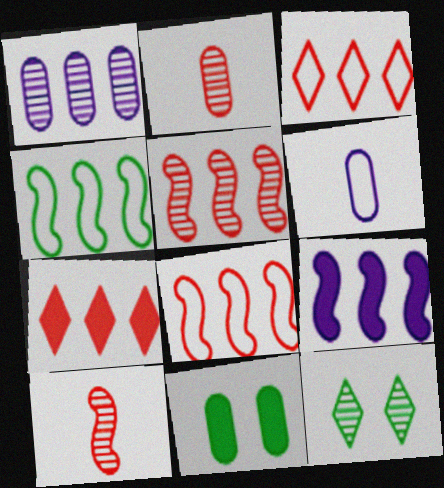[[1, 4, 7], 
[1, 10, 12], 
[4, 5, 9]]